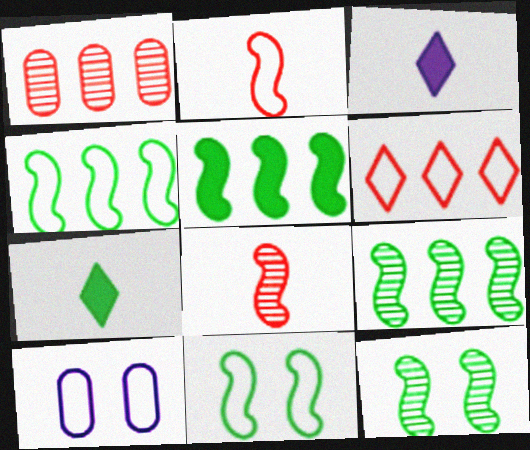[[1, 3, 11], 
[4, 5, 9]]